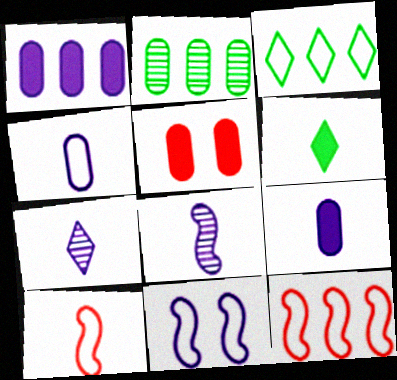[[1, 7, 11], 
[2, 4, 5], 
[3, 5, 8]]